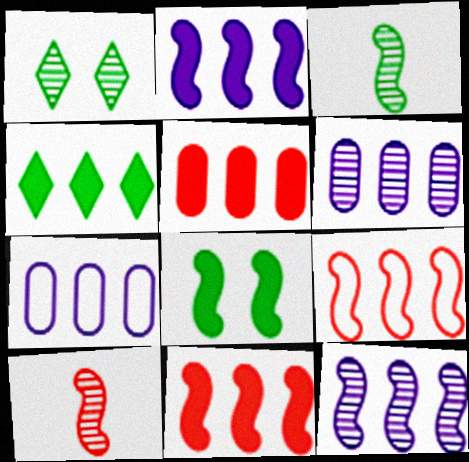[[1, 6, 10], 
[2, 4, 5], 
[4, 6, 9]]